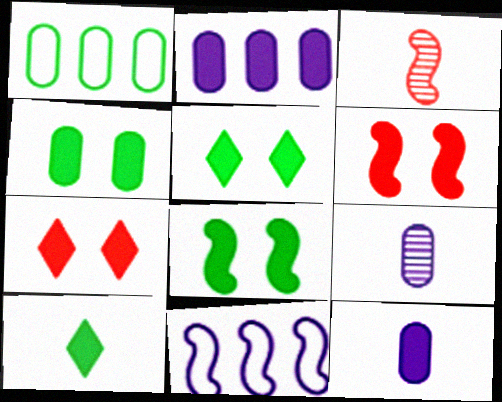[[2, 6, 10], 
[3, 8, 11], 
[4, 5, 8]]